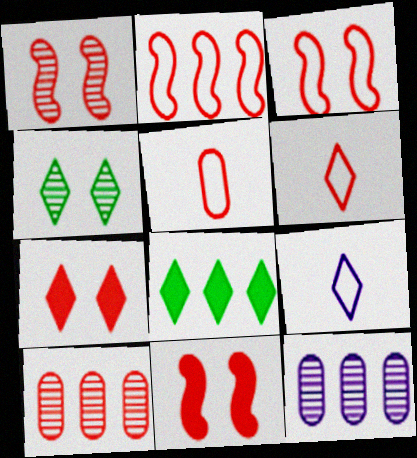[[1, 3, 11], 
[2, 8, 12], 
[6, 10, 11]]